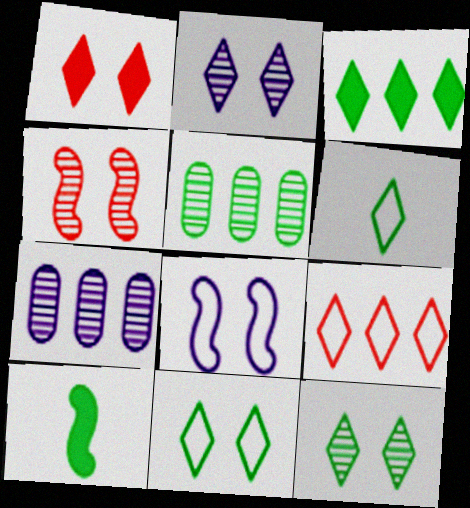[[1, 2, 11], 
[3, 6, 12], 
[5, 10, 11]]